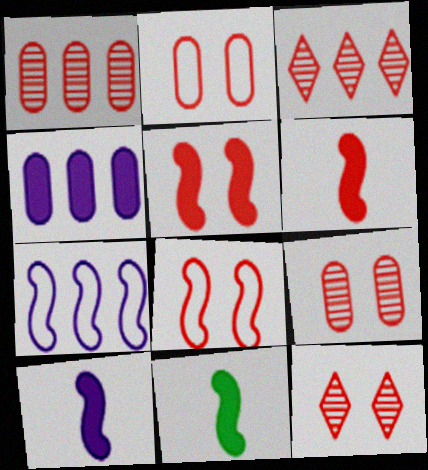[[2, 3, 6], 
[2, 5, 12], 
[6, 10, 11]]